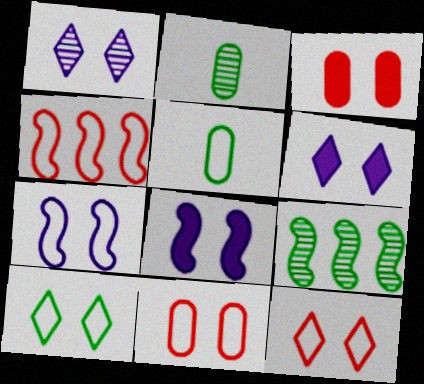[[2, 4, 6], 
[7, 10, 11]]